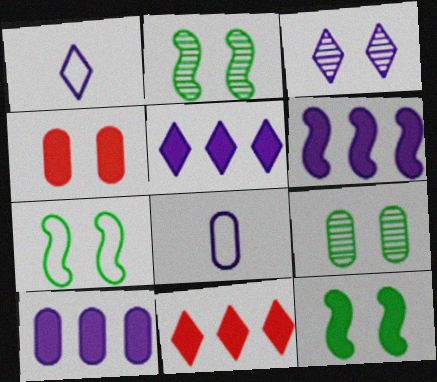[[1, 3, 5], 
[2, 7, 12], 
[2, 8, 11], 
[3, 4, 7], 
[3, 6, 8], 
[5, 6, 10]]